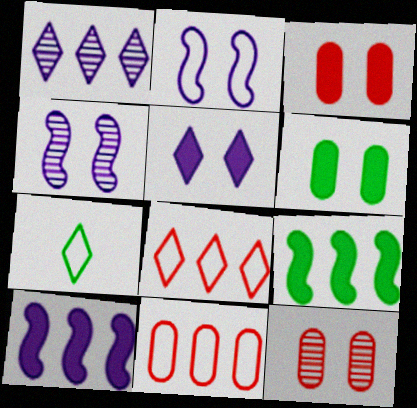[[1, 9, 11], 
[2, 7, 11], 
[7, 10, 12]]